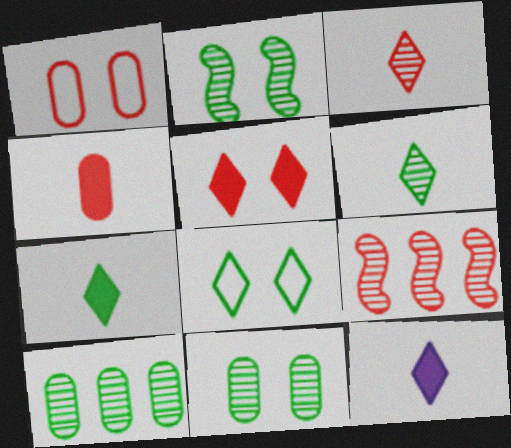[[2, 6, 10]]